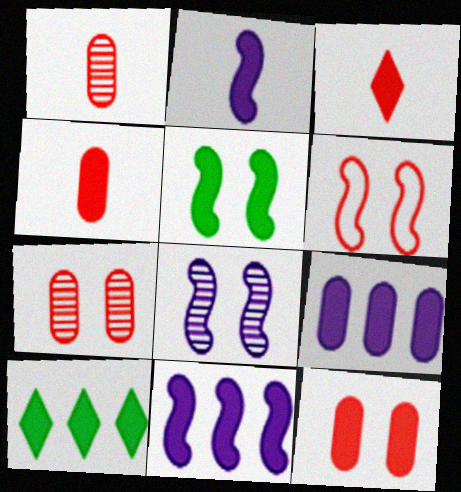[[2, 10, 12], 
[3, 5, 9], 
[5, 6, 8]]